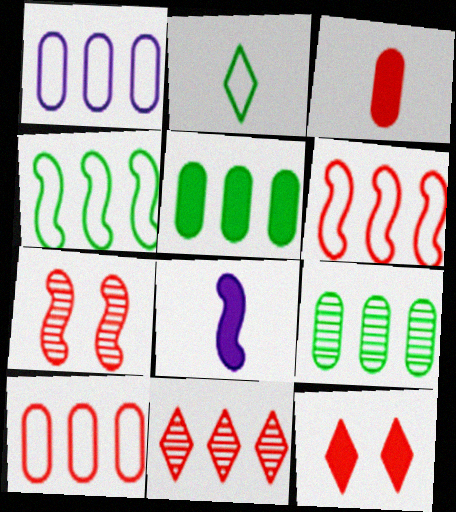[[4, 7, 8], 
[5, 8, 12]]